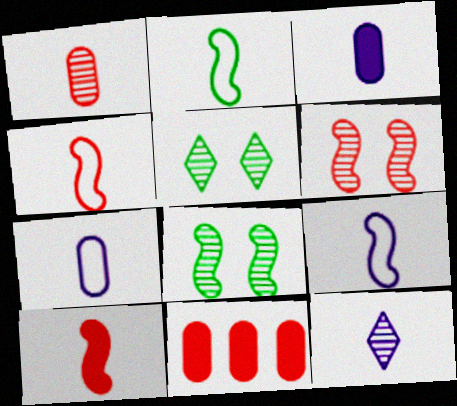[[2, 4, 9], 
[3, 9, 12], 
[5, 9, 11]]